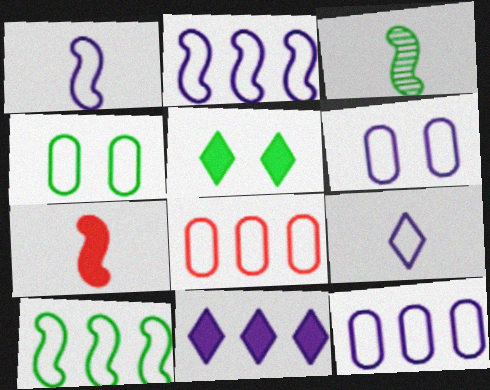[[1, 3, 7], 
[2, 6, 9]]